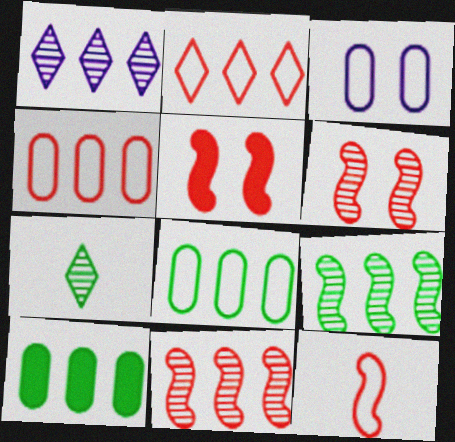[[5, 11, 12]]